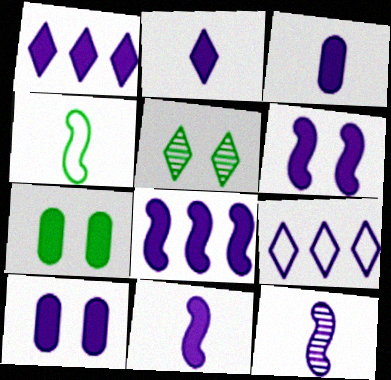[[1, 3, 6], 
[1, 10, 11], 
[2, 3, 11], 
[2, 8, 10], 
[6, 8, 11], 
[9, 10, 12]]